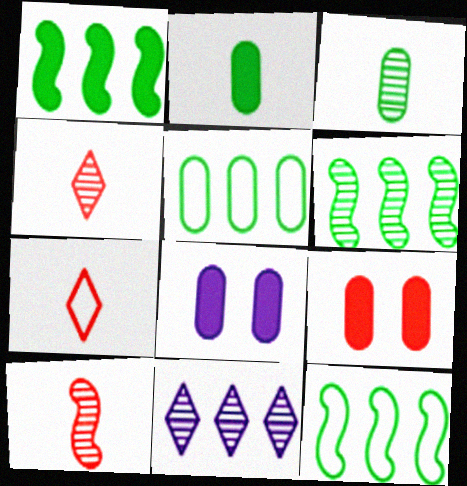[[1, 6, 12], 
[4, 8, 12], 
[6, 7, 8]]